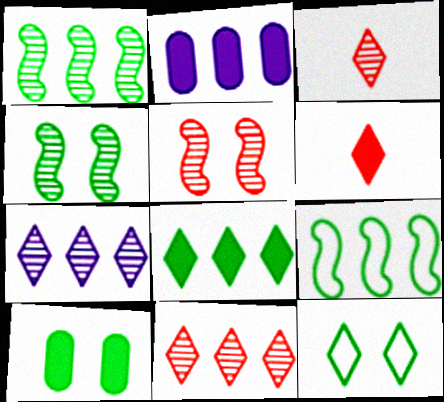[[2, 9, 11], 
[4, 10, 12], 
[6, 7, 12]]